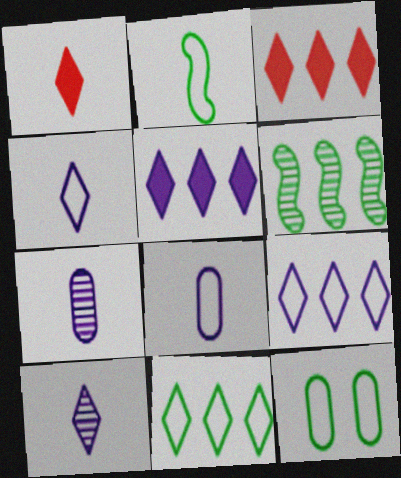[[1, 2, 7], 
[2, 11, 12]]